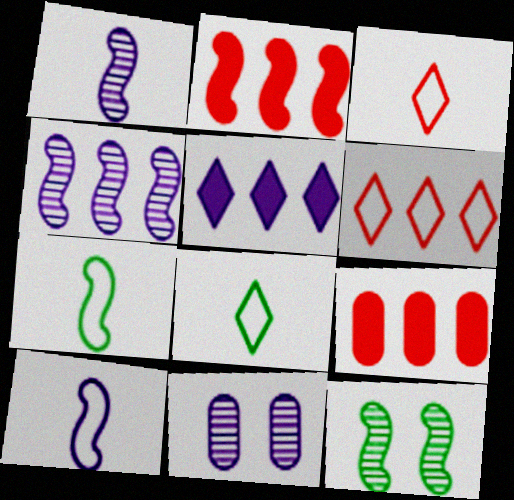[[2, 8, 11], 
[2, 10, 12], 
[5, 10, 11]]